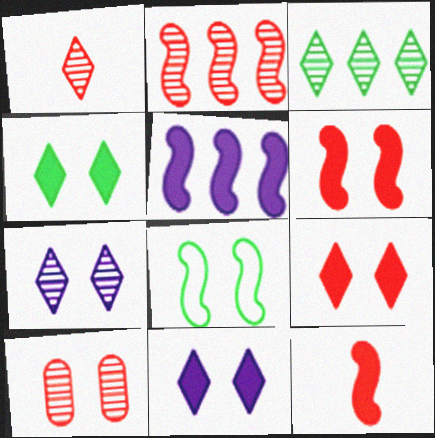[[1, 2, 10], 
[1, 3, 7], 
[4, 9, 11], 
[8, 10, 11]]